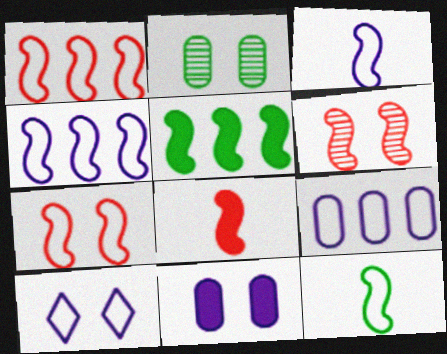[[1, 6, 8], 
[3, 5, 6], 
[3, 9, 10], 
[4, 7, 12]]